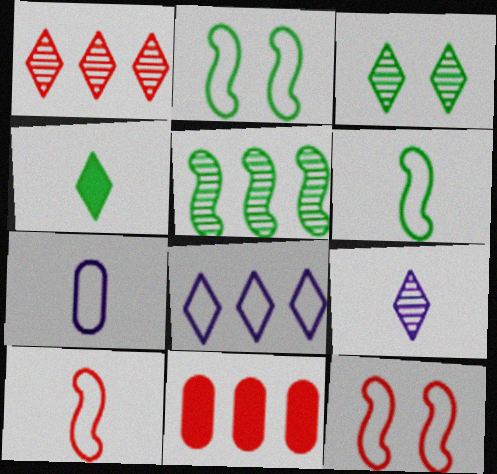[[1, 3, 9], 
[2, 9, 11], 
[5, 8, 11]]